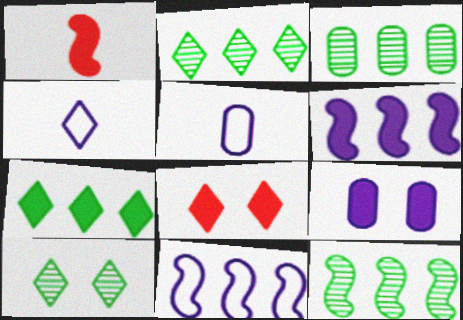[[1, 7, 9], 
[2, 3, 12], 
[2, 4, 8], 
[5, 8, 12]]